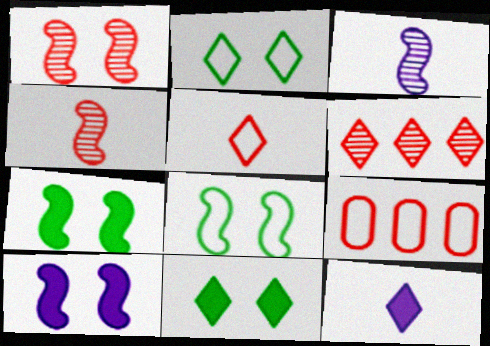[[1, 8, 10], 
[2, 6, 12], 
[3, 9, 11]]